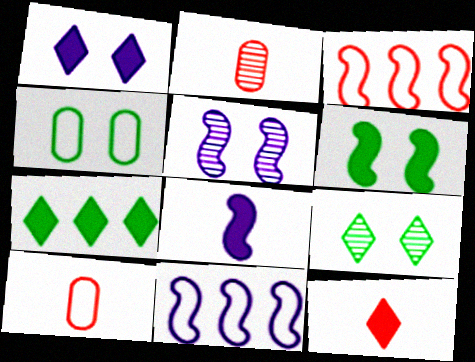[[1, 7, 12], 
[4, 6, 9], 
[5, 7, 10], 
[5, 8, 11]]